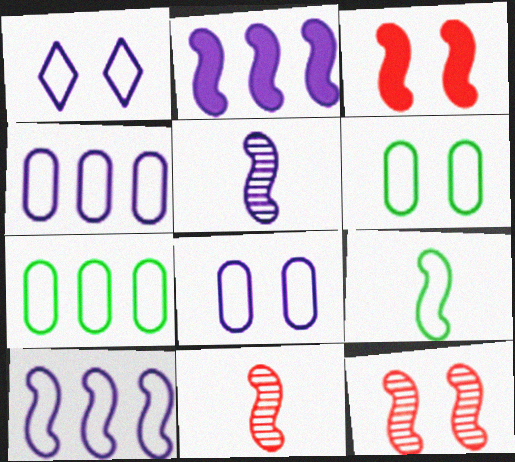[[2, 9, 12]]